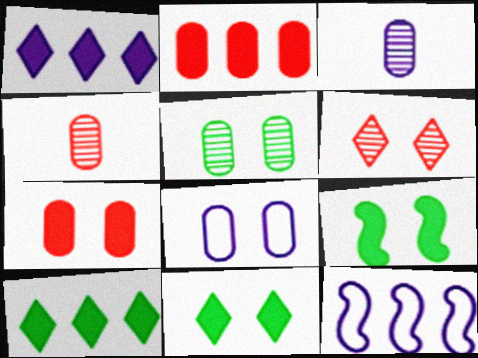[[4, 11, 12], 
[5, 7, 8], 
[6, 8, 9]]